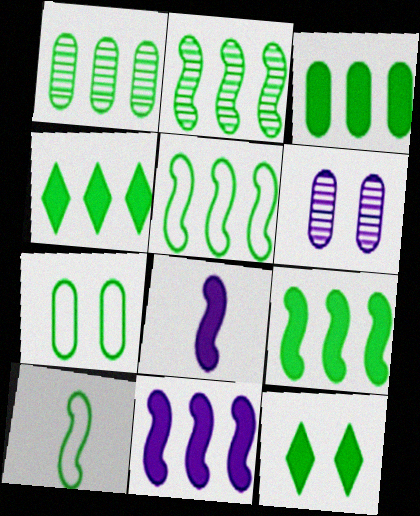[[1, 4, 5], 
[1, 10, 12], 
[2, 5, 9], 
[3, 4, 9]]